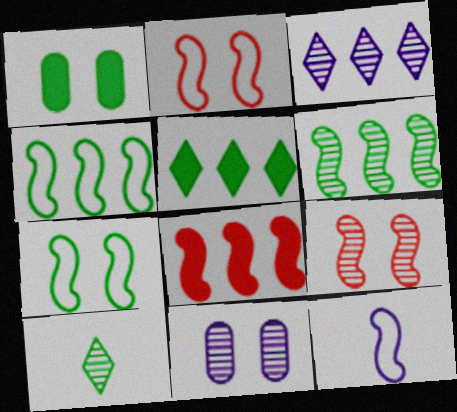[[1, 4, 10], 
[2, 4, 12]]